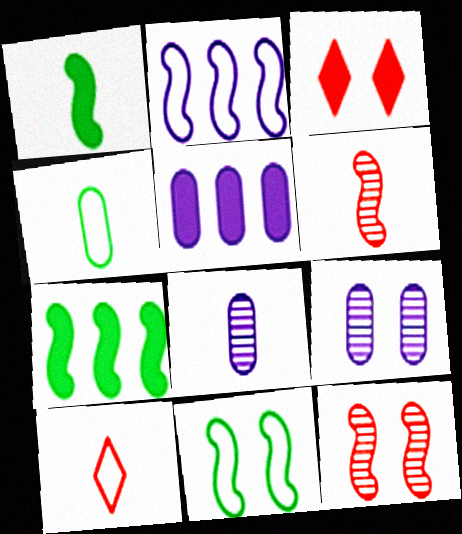[[1, 2, 12], 
[1, 3, 5], 
[1, 8, 10], 
[3, 9, 11], 
[7, 9, 10]]